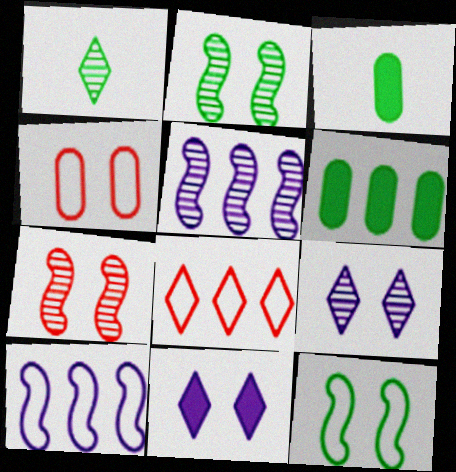[[1, 6, 12], 
[1, 8, 11], 
[2, 4, 11], 
[5, 6, 8]]